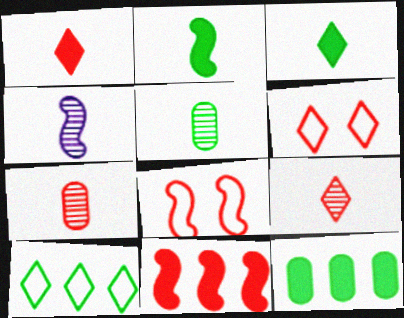[[4, 5, 9], 
[4, 6, 12], 
[6, 7, 11]]